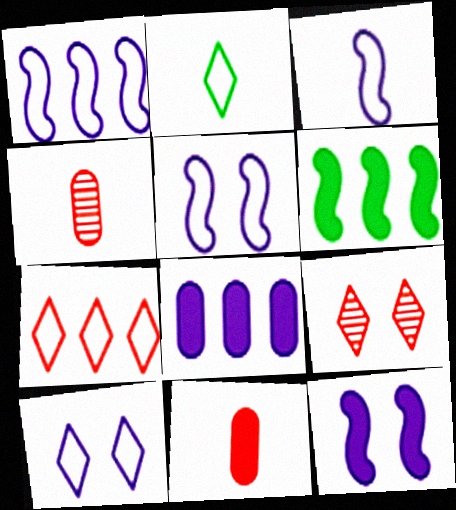[[1, 3, 5], 
[2, 7, 10], 
[4, 6, 10]]